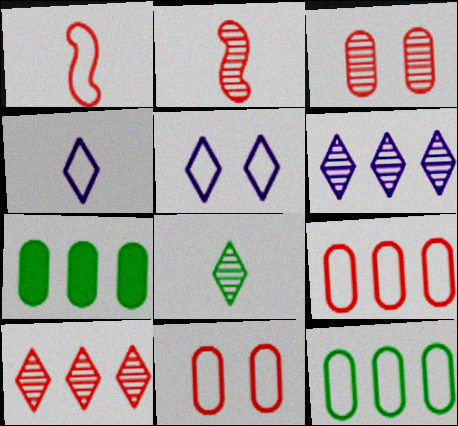[[1, 5, 12], 
[2, 3, 10], 
[2, 5, 7]]